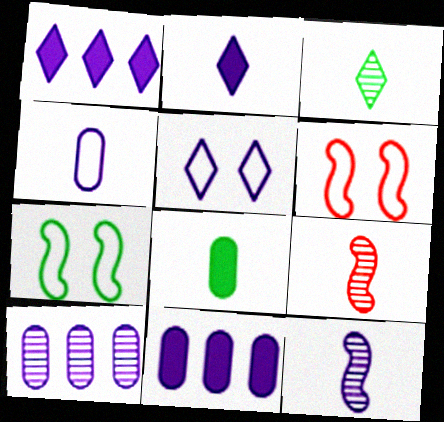[[2, 4, 12], 
[3, 6, 11], 
[5, 11, 12]]